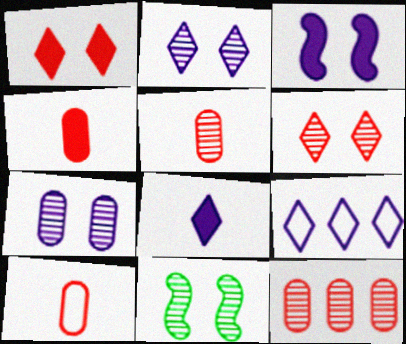[[2, 8, 9], 
[4, 5, 10], 
[4, 9, 11], 
[6, 7, 11]]